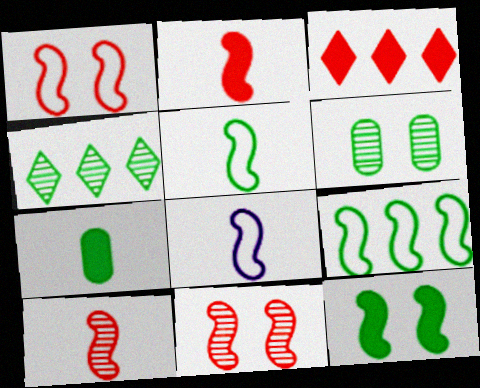[[1, 8, 9], 
[3, 6, 8]]